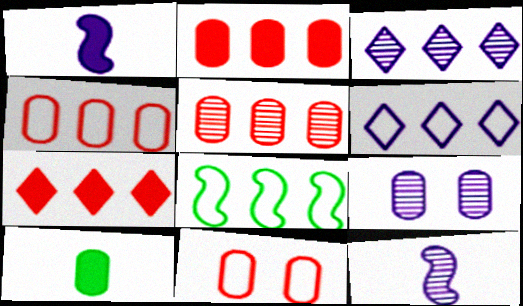[[1, 6, 9], 
[2, 3, 8], 
[2, 4, 5], 
[3, 9, 12], 
[4, 6, 8], 
[4, 9, 10]]